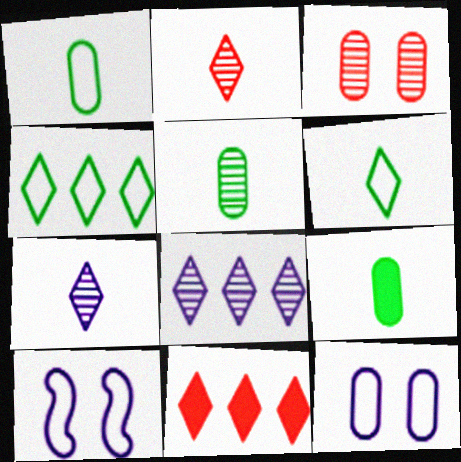[[1, 5, 9], 
[4, 8, 11], 
[5, 10, 11]]